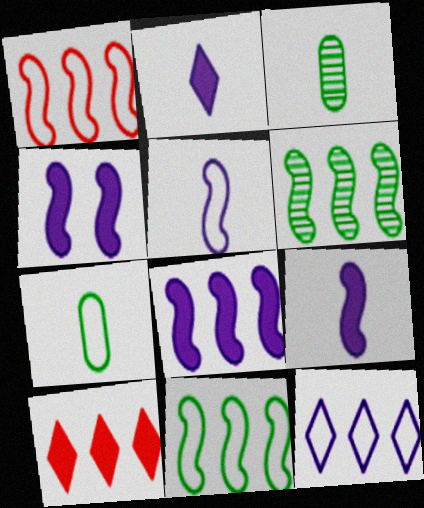[[1, 6, 8], 
[4, 8, 9]]